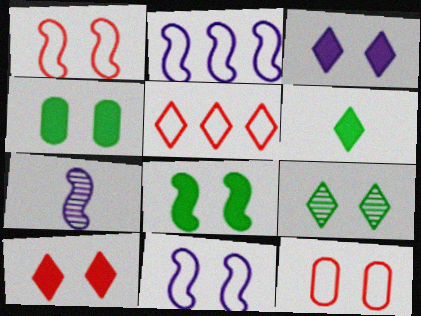[[4, 5, 7]]